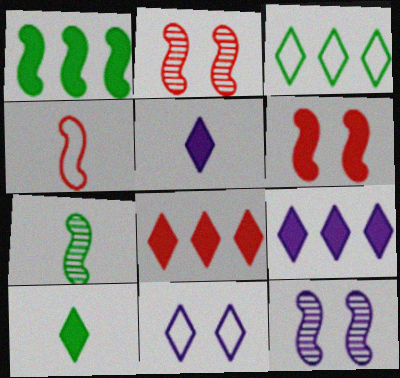[[1, 4, 12]]